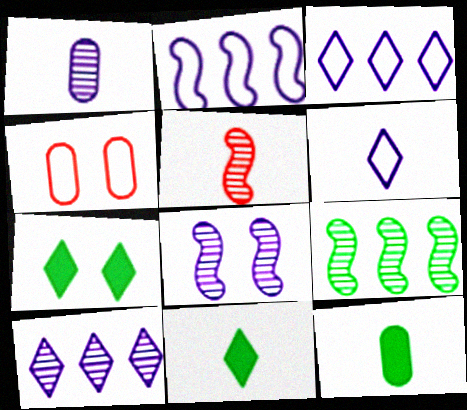[[1, 8, 10], 
[4, 7, 8], 
[5, 6, 12], 
[5, 8, 9]]